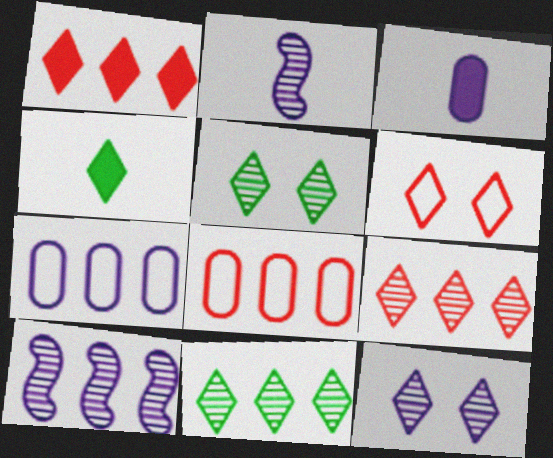[]